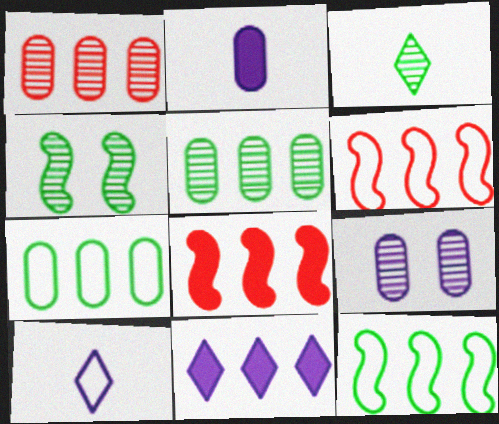[[1, 11, 12], 
[3, 4, 5], 
[5, 6, 11]]